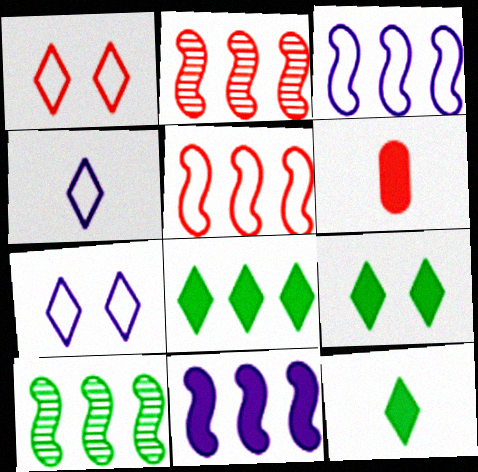[[1, 2, 6], 
[5, 10, 11], 
[6, 7, 10], 
[6, 9, 11], 
[8, 9, 12]]